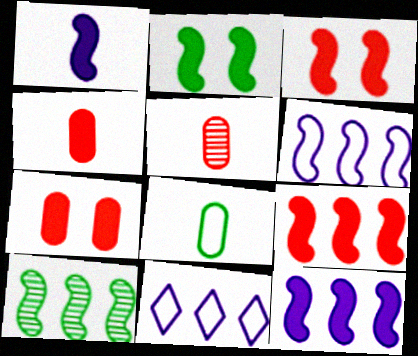[[1, 2, 9], 
[2, 5, 11], 
[6, 9, 10]]